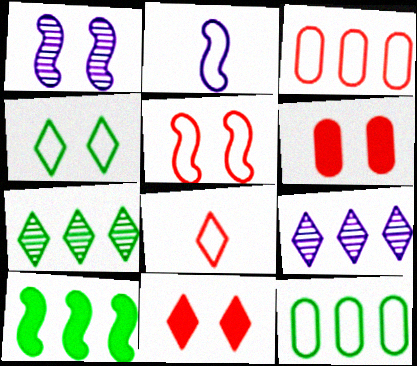[[1, 4, 6], 
[2, 3, 4], 
[2, 6, 7], 
[3, 5, 8], 
[3, 9, 10], 
[7, 10, 12]]